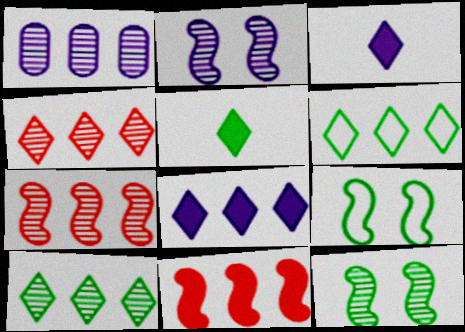[[1, 6, 11], 
[1, 7, 10], 
[4, 6, 8]]